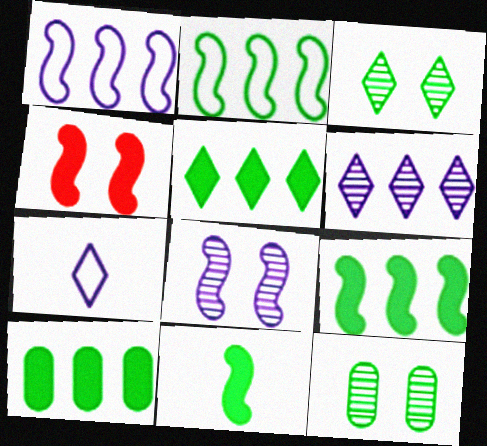[[5, 9, 10]]